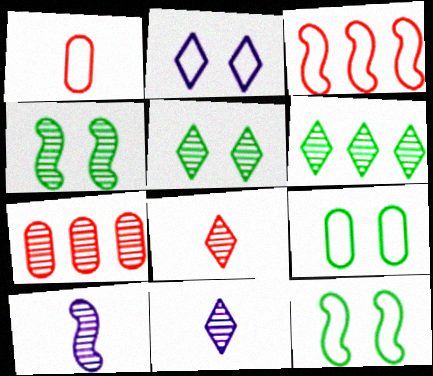[[4, 7, 11], 
[5, 7, 10]]